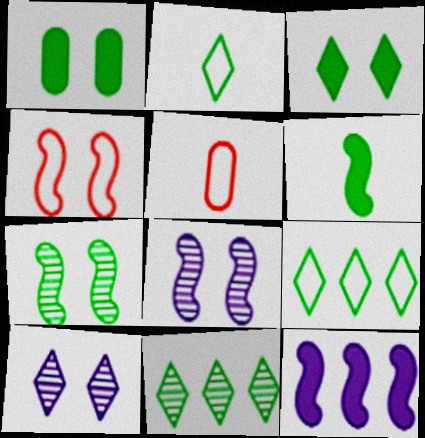[[1, 4, 10], 
[2, 3, 11]]